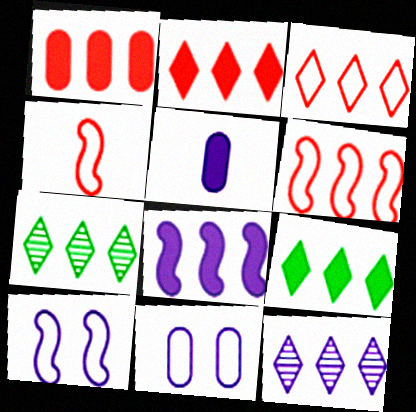[[1, 8, 9], 
[3, 9, 12], 
[5, 10, 12]]